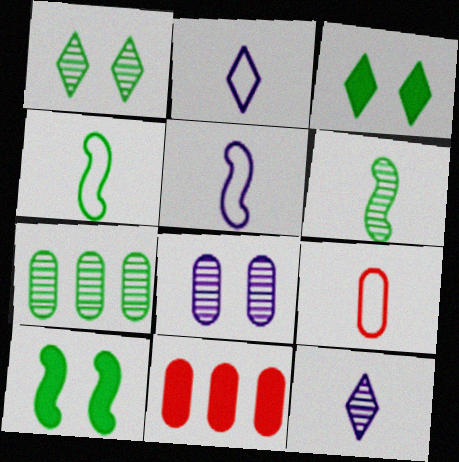[[1, 5, 11], 
[1, 6, 7], 
[2, 4, 9], 
[3, 4, 7]]